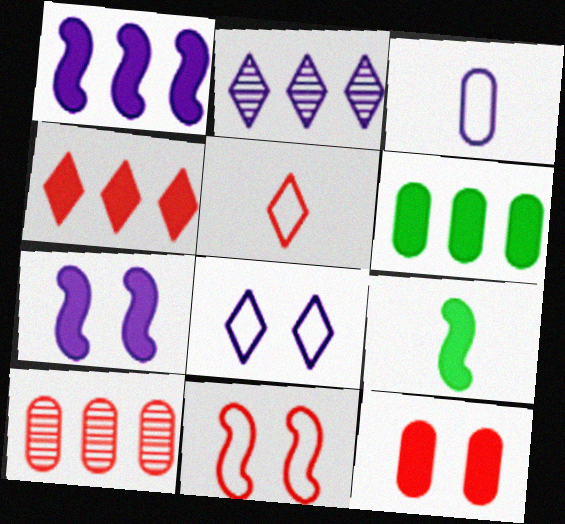[[1, 4, 6], 
[2, 3, 7], 
[8, 9, 10]]